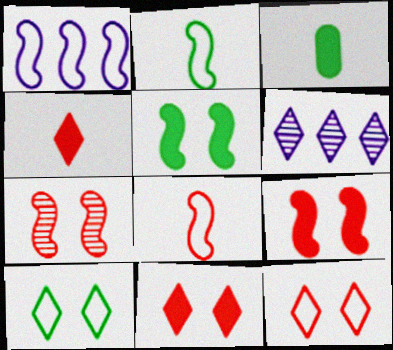[[4, 6, 10]]